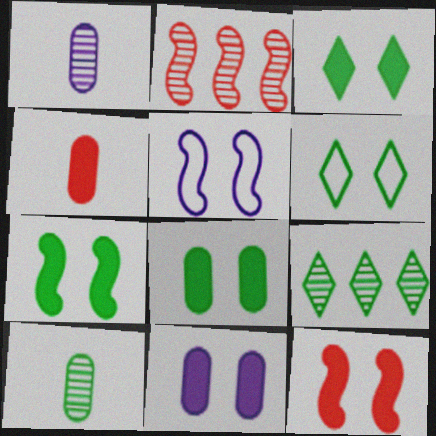[[3, 7, 8], 
[3, 11, 12], 
[4, 5, 9]]